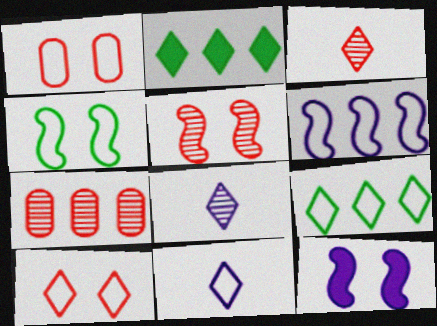[[2, 6, 7], 
[2, 8, 10], 
[3, 5, 7], 
[4, 5, 12], 
[9, 10, 11]]